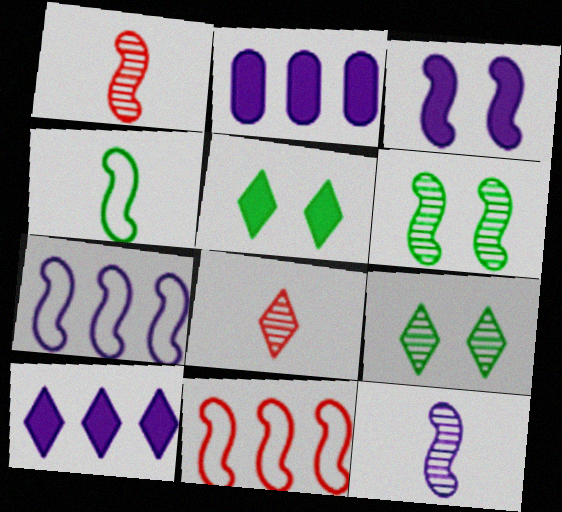[[3, 7, 12]]